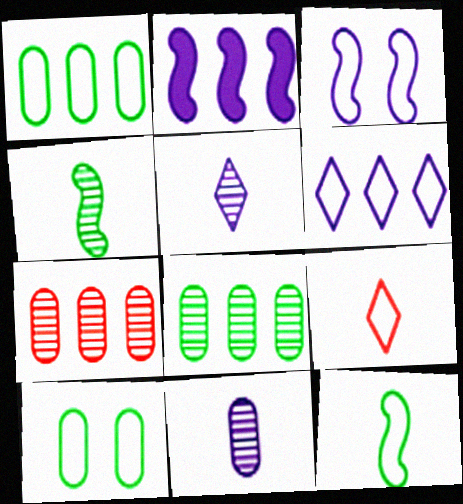[[1, 3, 9]]